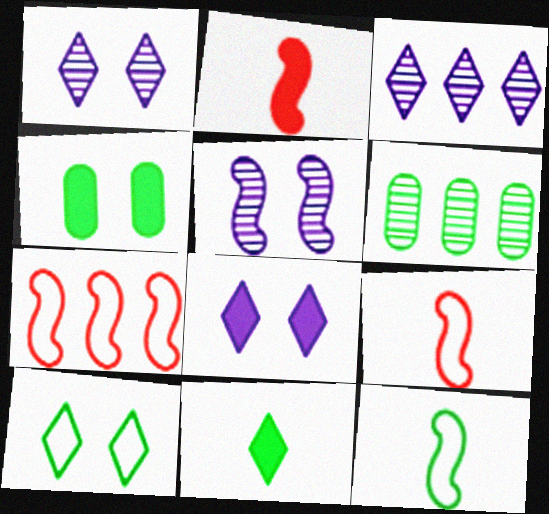[[3, 4, 9], 
[6, 8, 9]]